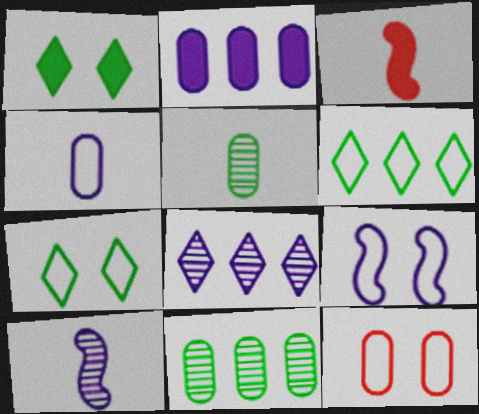[[1, 2, 3], 
[2, 5, 12], 
[7, 9, 12]]